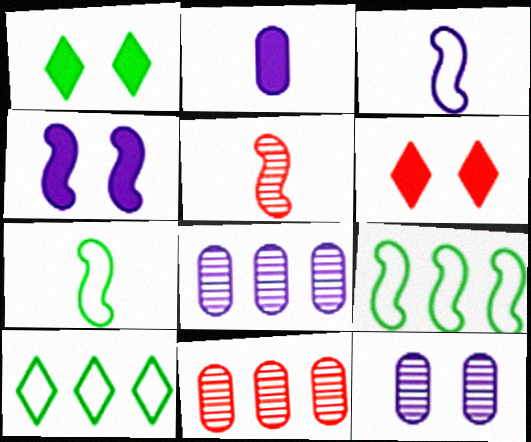[[1, 3, 11], 
[4, 5, 9], 
[6, 7, 8]]